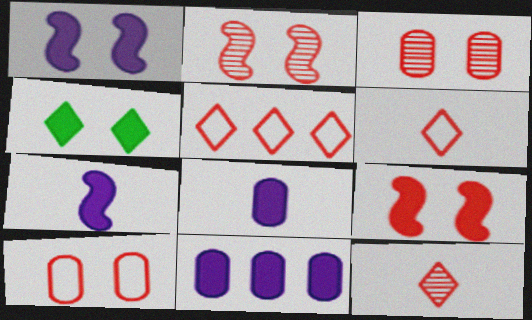[]